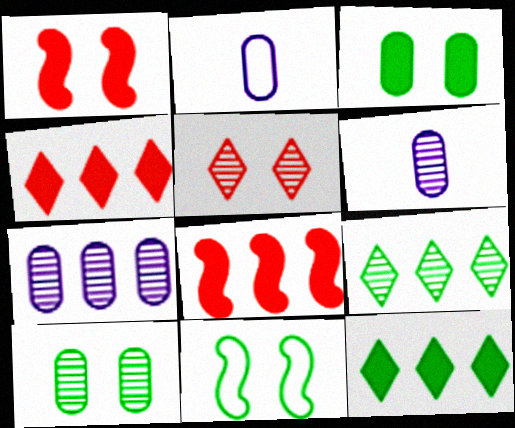[[1, 2, 9], 
[4, 6, 11]]